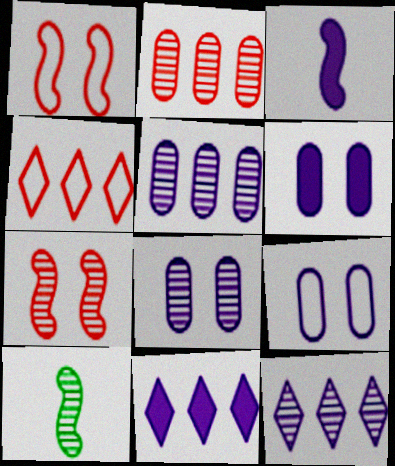[[3, 6, 11], 
[3, 9, 12], 
[4, 6, 10], 
[6, 8, 9]]